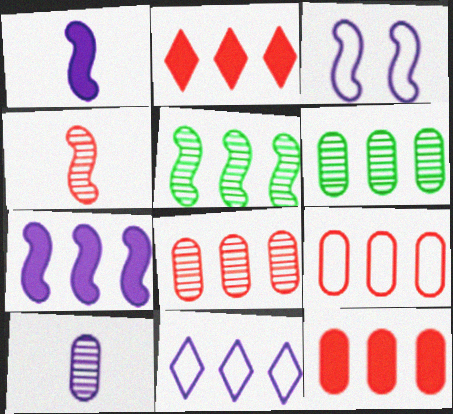[[5, 11, 12], 
[8, 9, 12]]